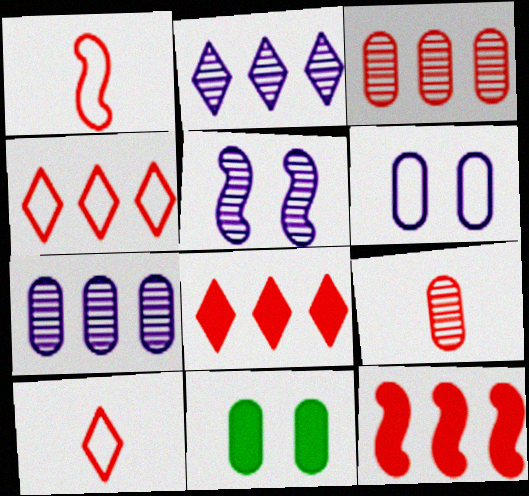[[1, 2, 11], 
[3, 4, 12]]